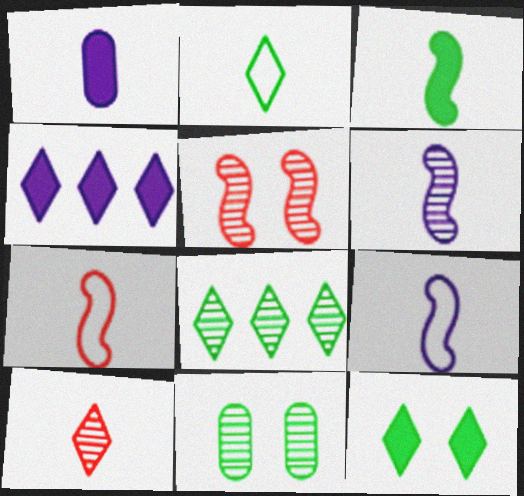[[2, 8, 12], 
[3, 6, 7], 
[4, 7, 11]]